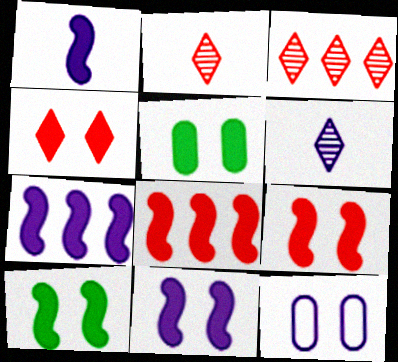[[1, 7, 11], 
[1, 8, 10], 
[4, 5, 11], 
[6, 7, 12], 
[9, 10, 11]]